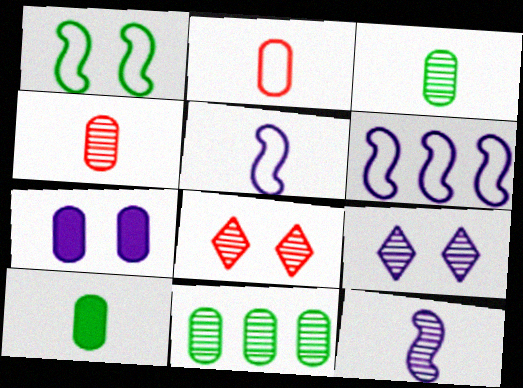[[1, 7, 8], 
[2, 7, 11], 
[6, 8, 10], 
[8, 11, 12]]